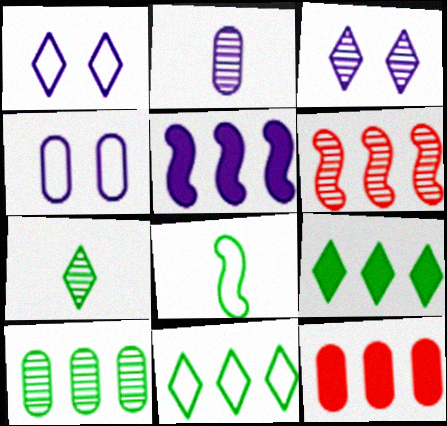[[1, 2, 5], 
[3, 8, 12], 
[5, 9, 12]]